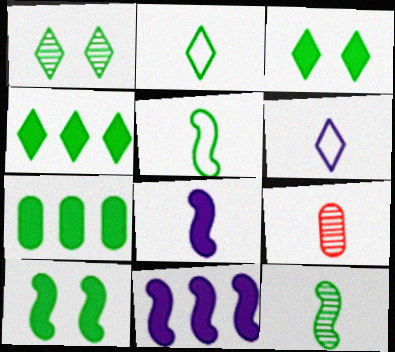[[1, 2, 4], 
[1, 5, 7], 
[2, 8, 9]]